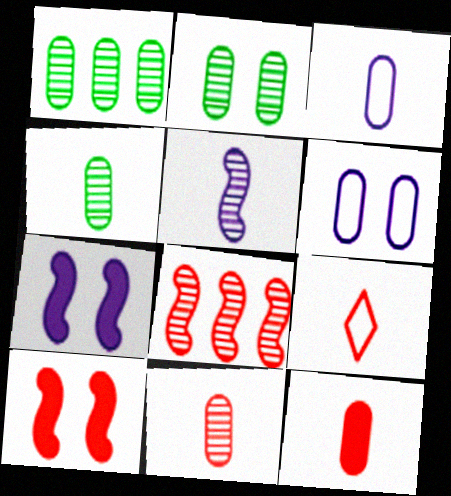[[1, 2, 4], 
[1, 6, 12], 
[1, 7, 9], 
[3, 4, 12]]